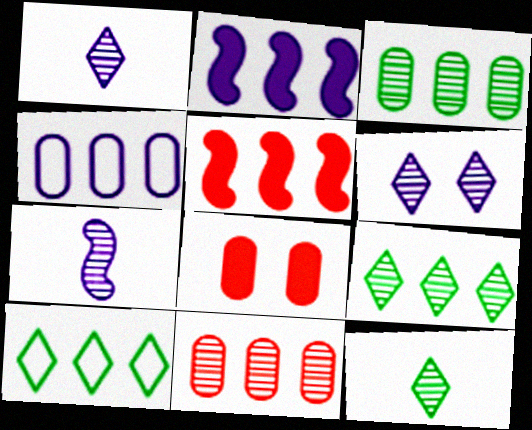[[2, 10, 11], 
[4, 5, 9], 
[7, 8, 10]]